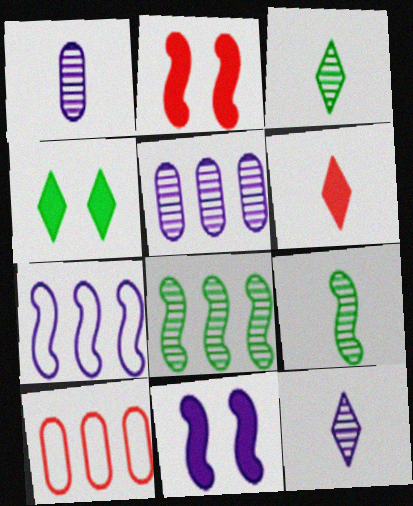[[2, 7, 9], 
[3, 10, 11]]